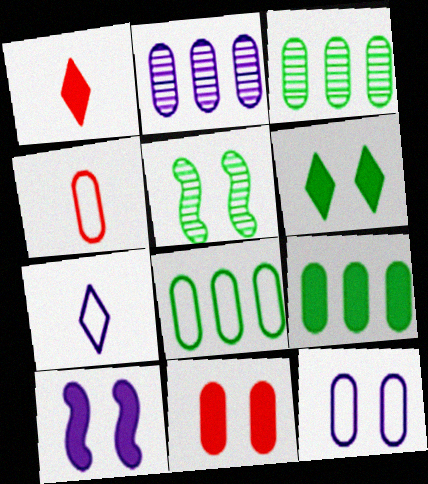[[1, 9, 10], 
[2, 7, 10], 
[3, 8, 9], 
[4, 8, 12], 
[6, 10, 11]]